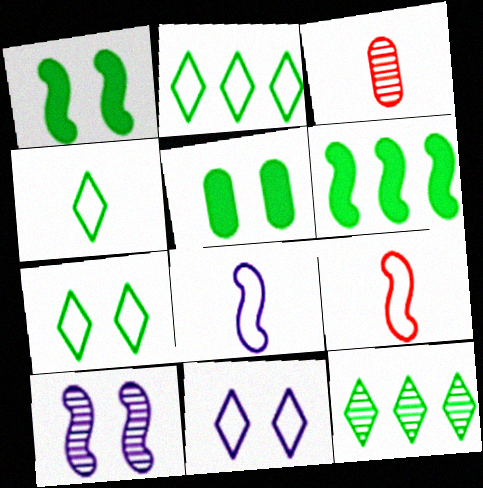[[2, 4, 7], 
[3, 6, 11], 
[3, 10, 12], 
[6, 9, 10]]